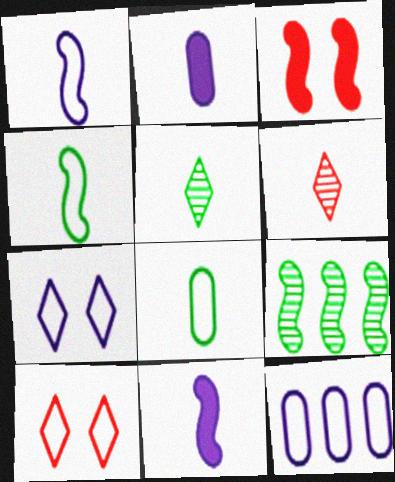[[1, 3, 9], 
[1, 7, 12], 
[2, 4, 6], 
[2, 9, 10], 
[3, 5, 12], 
[4, 10, 12], 
[6, 8, 11]]